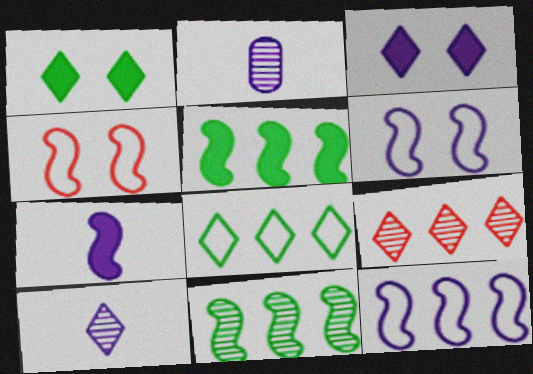[[2, 3, 12], 
[4, 7, 11]]